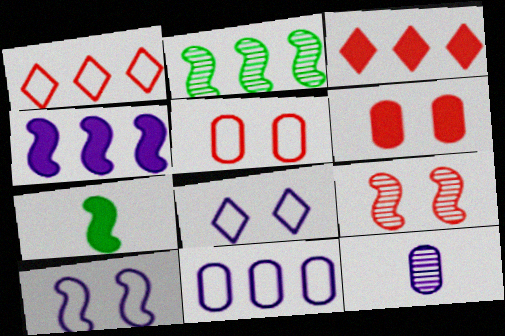[[2, 3, 11], 
[4, 8, 12]]